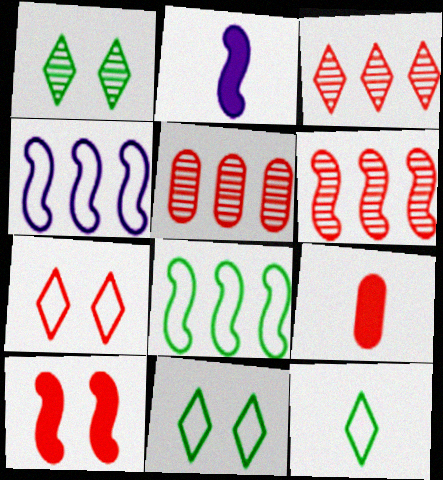[[1, 4, 9], 
[2, 5, 11], 
[3, 5, 6], 
[6, 7, 9]]